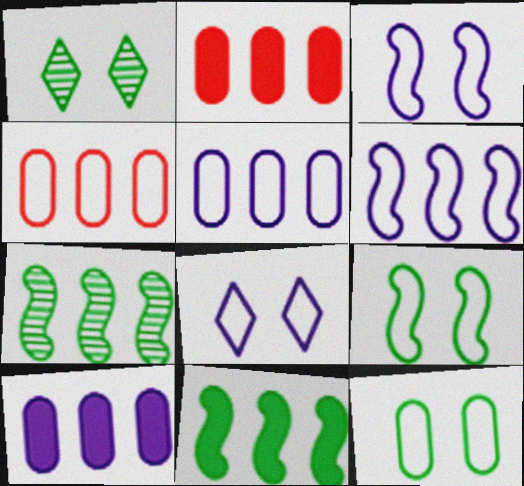[]